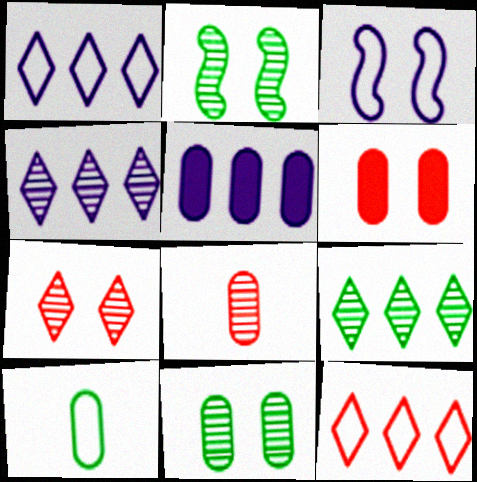[[2, 4, 8], 
[3, 10, 12]]